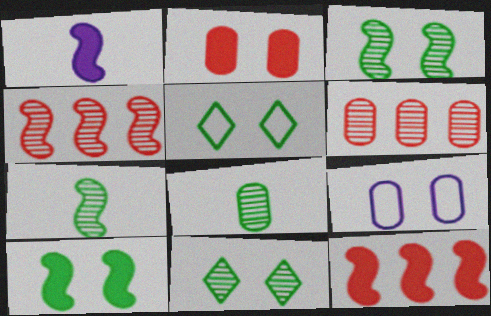[[1, 5, 6], 
[1, 10, 12]]